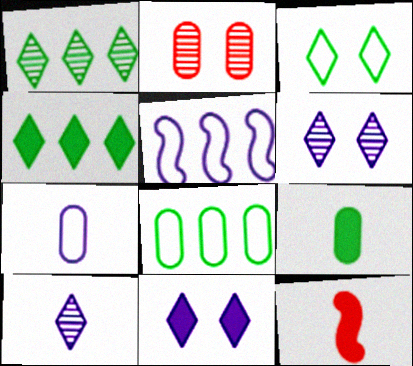[[6, 8, 12]]